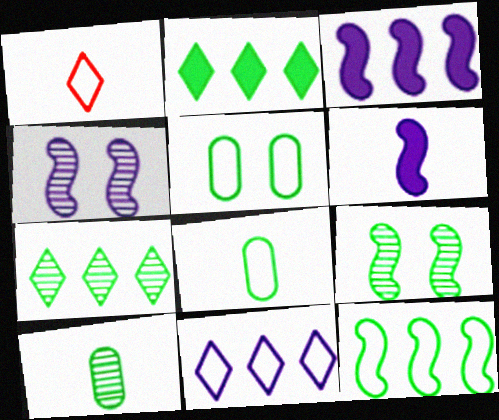[[1, 6, 10], 
[2, 8, 9], 
[7, 9, 10]]